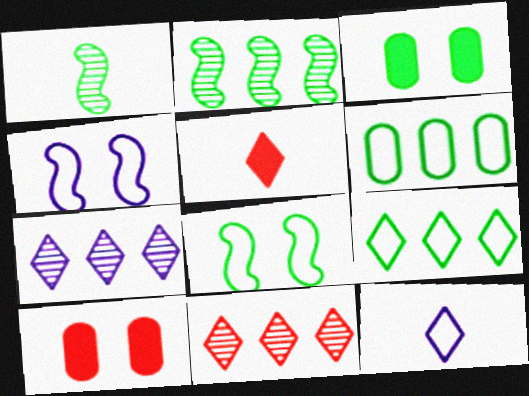[[1, 3, 9], 
[2, 10, 12]]